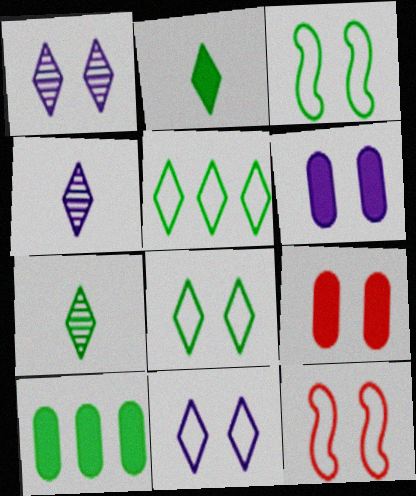[[1, 3, 9], 
[3, 7, 10], 
[4, 10, 12]]